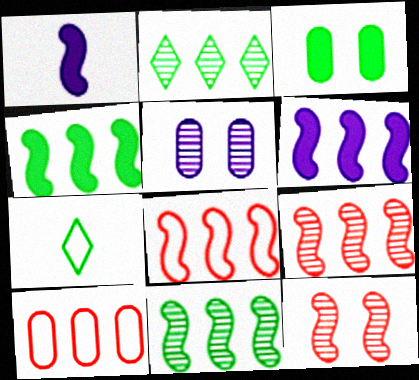[[2, 6, 10], 
[3, 7, 11], 
[6, 8, 11]]